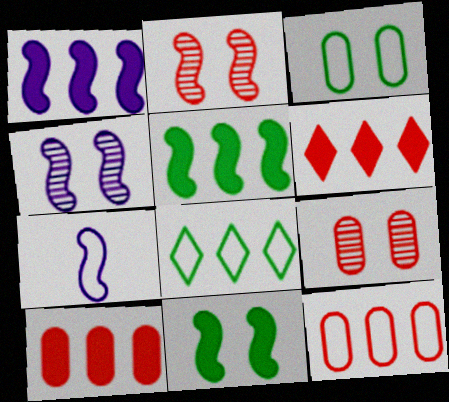[[1, 4, 7], 
[2, 5, 7]]